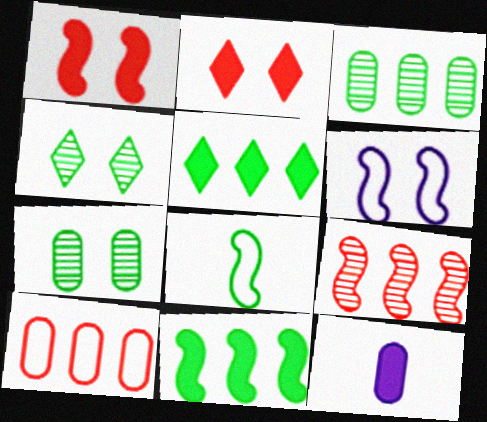[[1, 5, 12], 
[2, 6, 7], 
[2, 11, 12], 
[5, 7, 8], 
[7, 10, 12]]